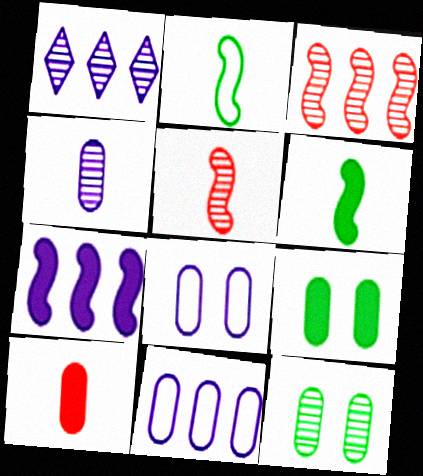[[1, 5, 12], 
[1, 7, 11], 
[10, 11, 12]]